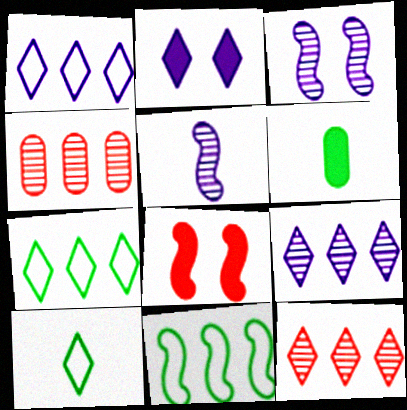[[2, 10, 12], 
[5, 8, 11]]